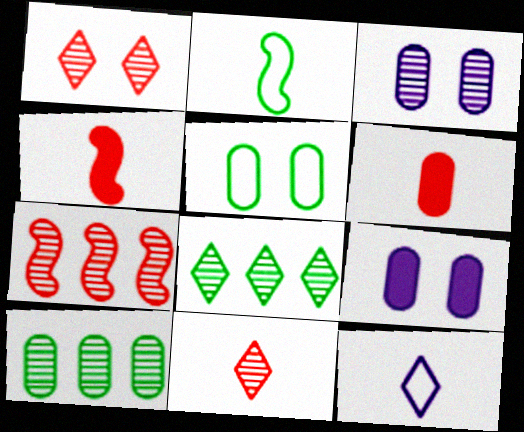[]